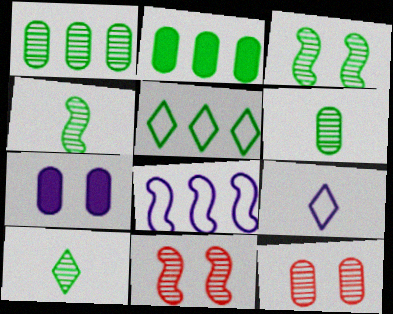[[1, 3, 10], 
[2, 9, 11], 
[4, 6, 10]]